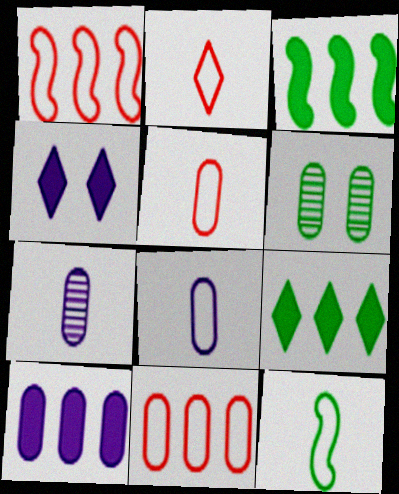[[2, 8, 12], 
[5, 6, 10], 
[6, 9, 12]]